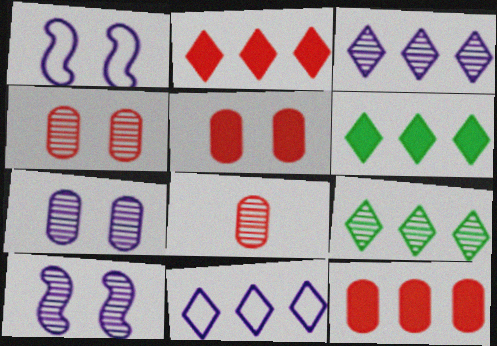[[1, 6, 8], 
[2, 9, 11], 
[8, 9, 10]]